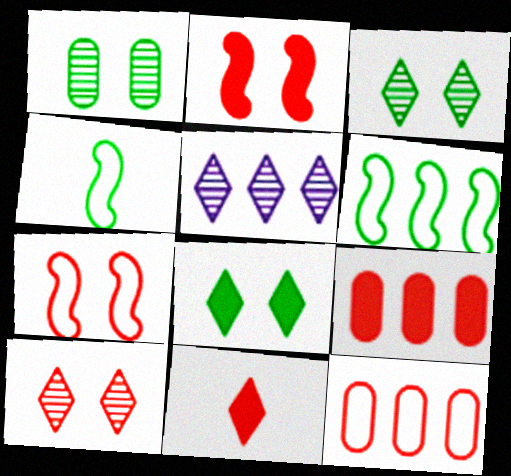[[2, 9, 11], 
[5, 6, 9]]